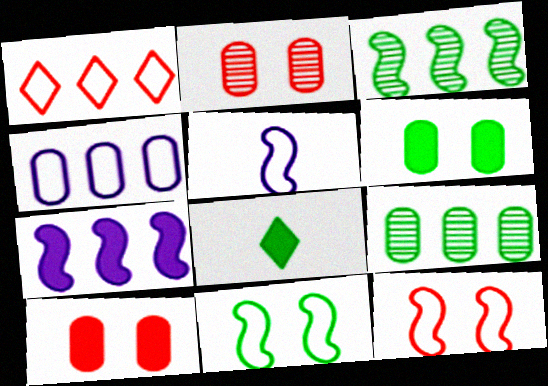[[1, 7, 9], 
[7, 8, 10], 
[8, 9, 11]]